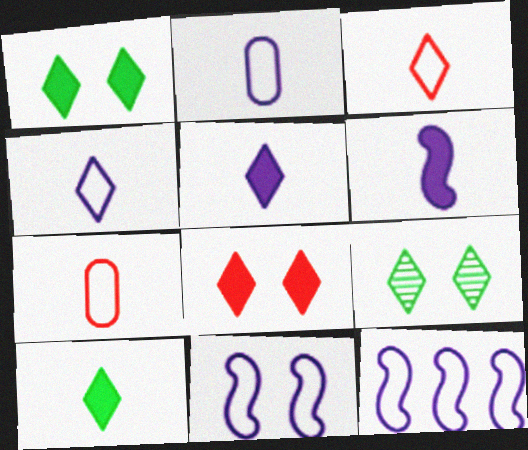[]